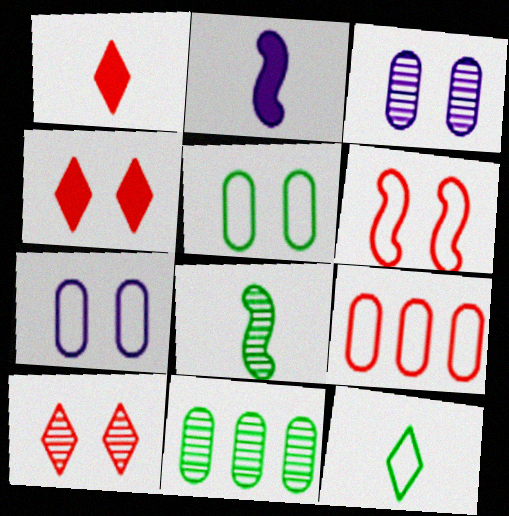[]